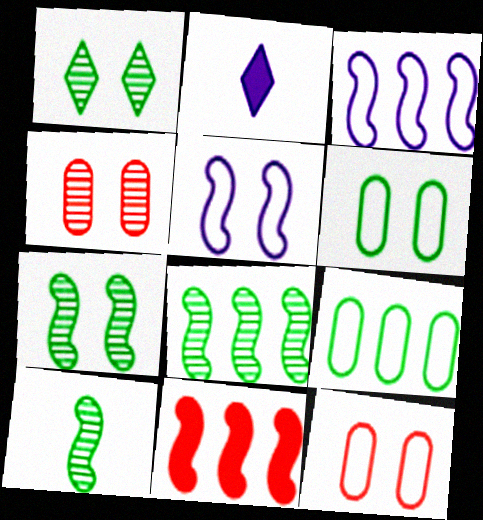[[2, 8, 12], 
[3, 8, 11], 
[5, 10, 11], 
[7, 8, 10]]